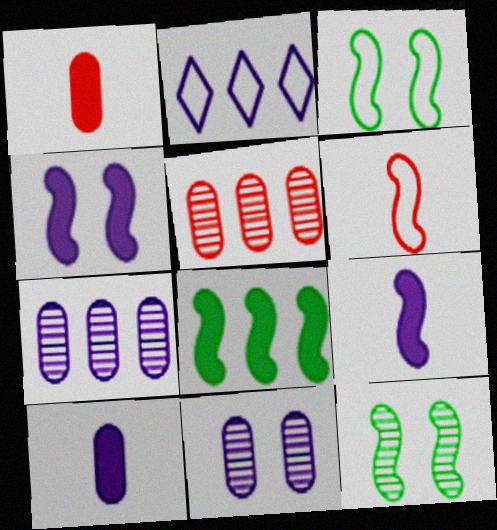[[1, 2, 12], 
[2, 5, 8], 
[2, 9, 11]]